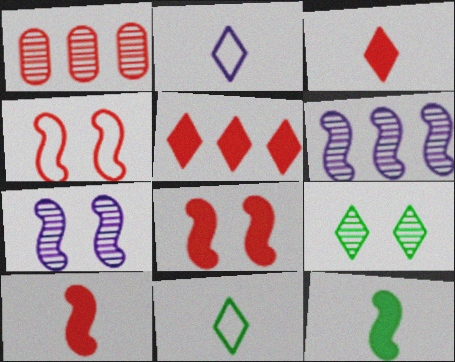[[1, 3, 4], 
[2, 5, 9], 
[4, 6, 12]]